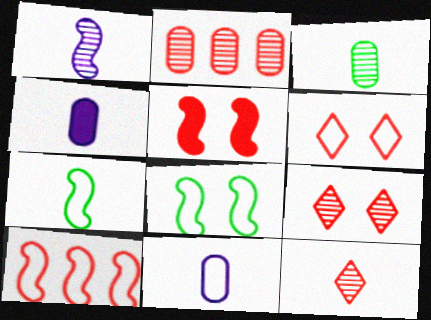[[1, 3, 12], 
[4, 7, 12]]